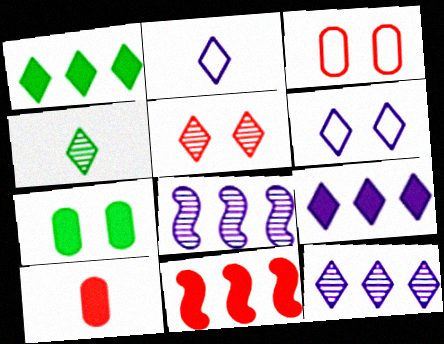[[1, 2, 5], 
[4, 5, 12]]